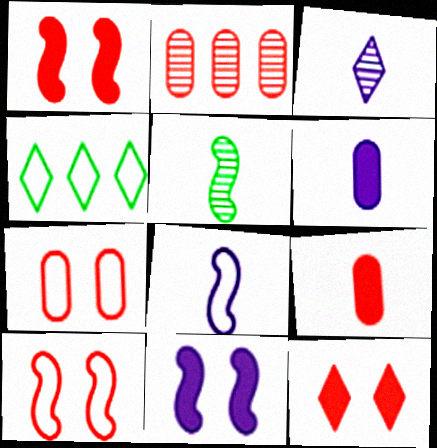[[2, 7, 9], 
[3, 4, 12], 
[3, 6, 8], 
[4, 7, 8]]